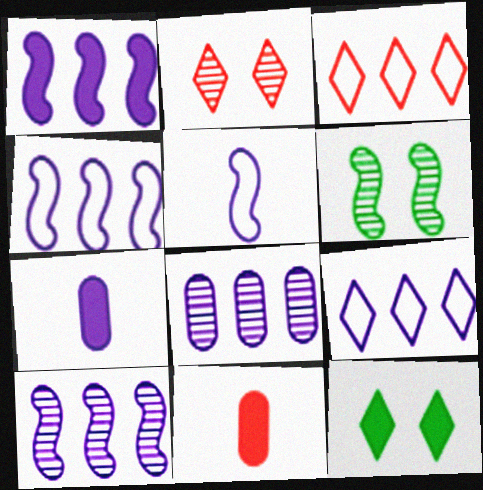[[1, 4, 10], 
[1, 8, 9], 
[1, 11, 12], 
[3, 6, 7], 
[6, 9, 11]]